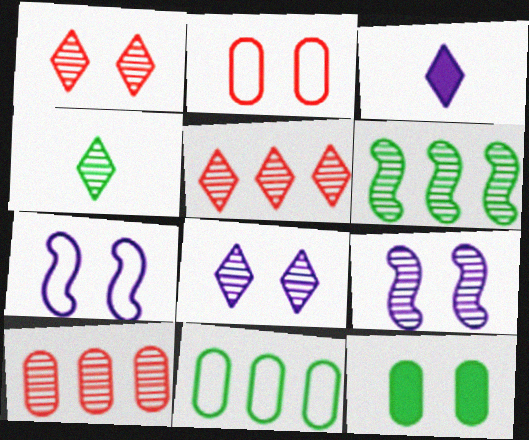[[1, 7, 12], 
[2, 3, 6], 
[4, 5, 8], 
[4, 9, 10]]